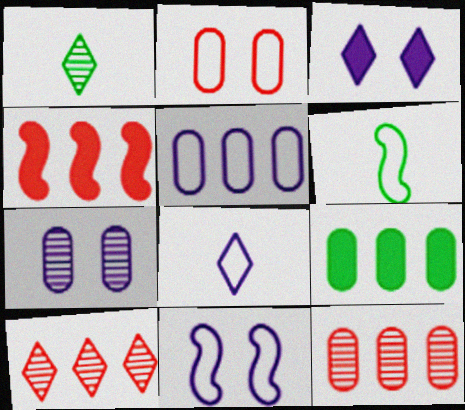[[3, 6, 12], 
[3, 7, 11], 
[5, 8, 11], 
[5, 9, 12]]